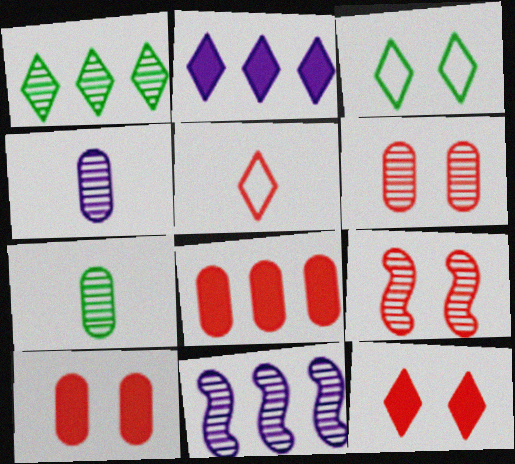[[1, 4, 9], 
[5, 8, 9]]